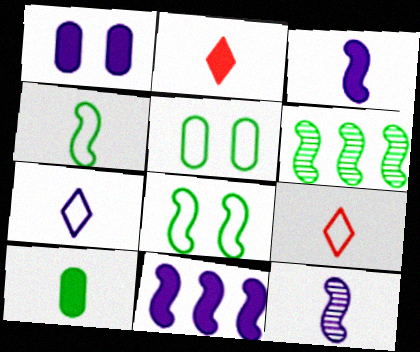[[1, 6, 9], 
[2, 3, 10], 
[9, 10, 12]]